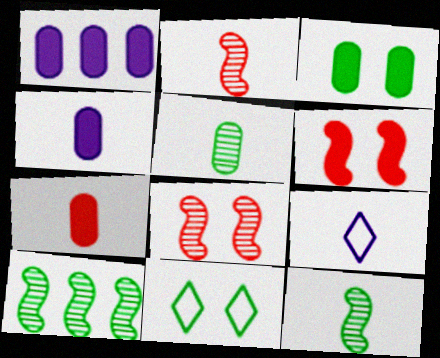[[1, 2, 11], 
[1, 3, 7], 
[7, 9, 12]]